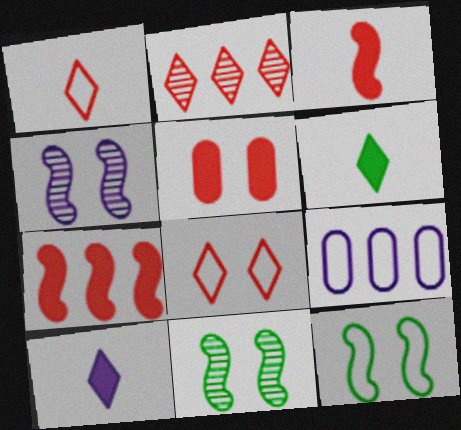[[1, 9, 12], 
[4, 9, 10]]